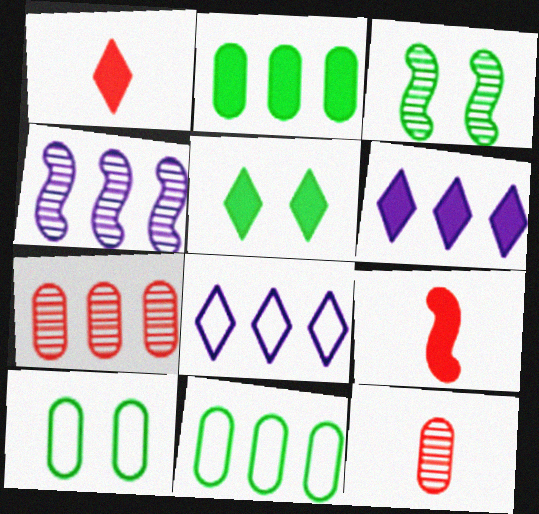[[1, 4, 10], 
[1, 5, 6], 
[3, 5, 10]]